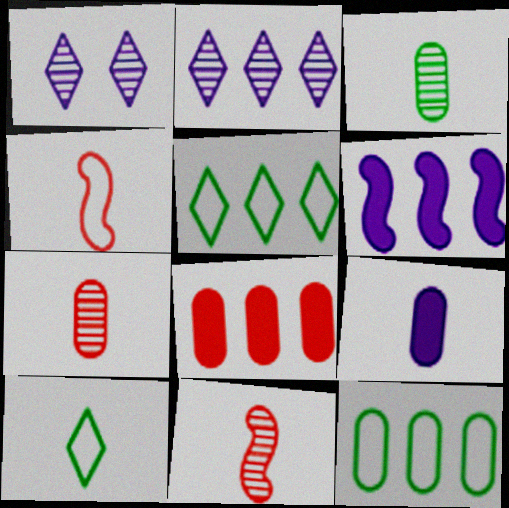[[9, 10, 11]]